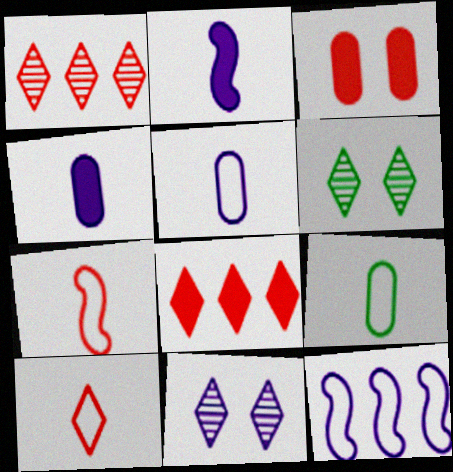[[1, 3, 7], 
[4, 11, 12]]